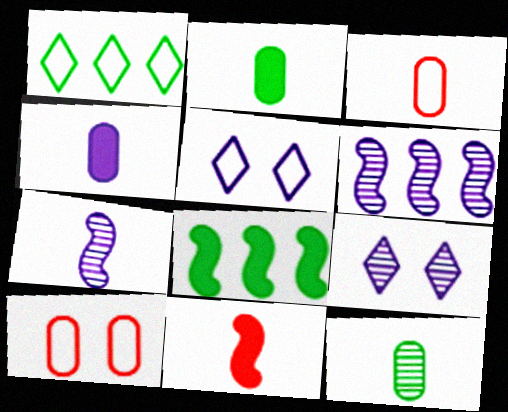[[3, 4, 12], 
[3, 8, 9], 
[4, 5, 6]]